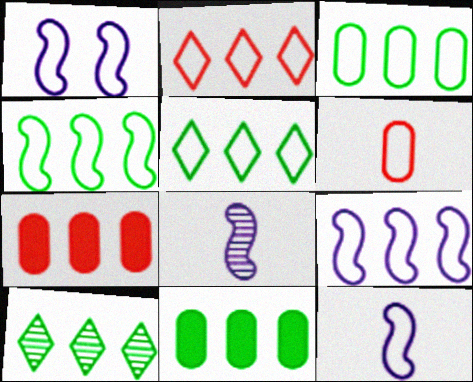[[1, 5, 6], 
[1, 9, 12], 
[2, 3, 9], 
[3, 4, 5], 
[4, 10, 11], 
[7, 9, 10]]